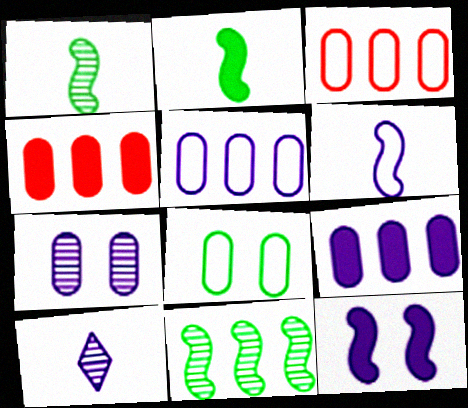[[5, 10, 12]]